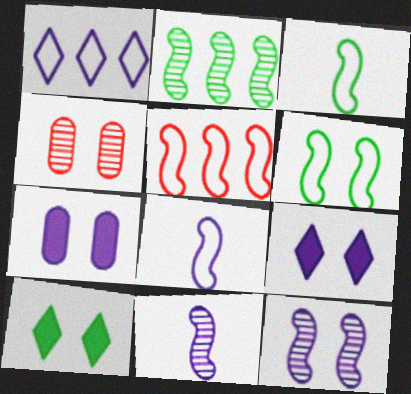[[1, 7, 11], 
[4, 6, 9], 
[5, 6, 8]]